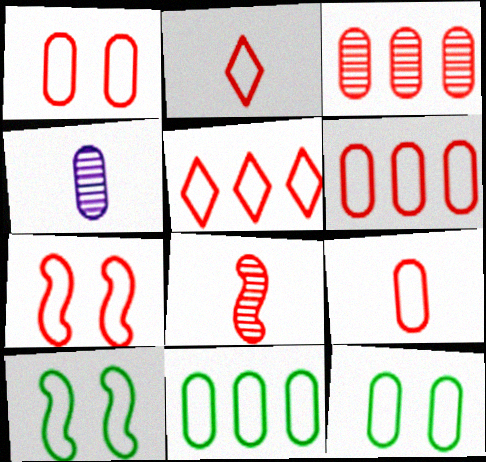[[1, 6, 9], 
[2, 6, 7], 
[5, 7, 9]]